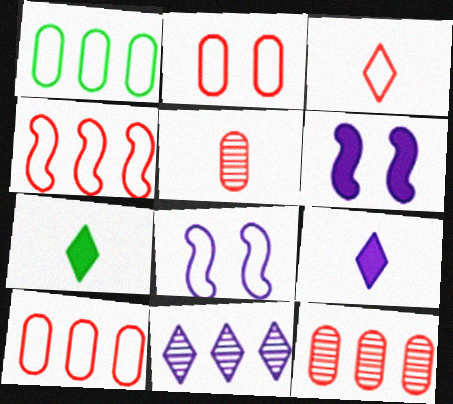[[1, 3, 8], 
[2, 3, 4], 
[7, 8, 12]]